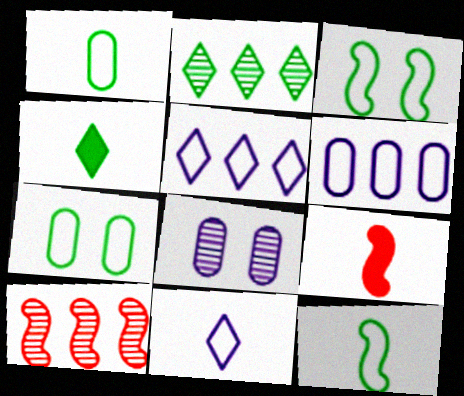[]